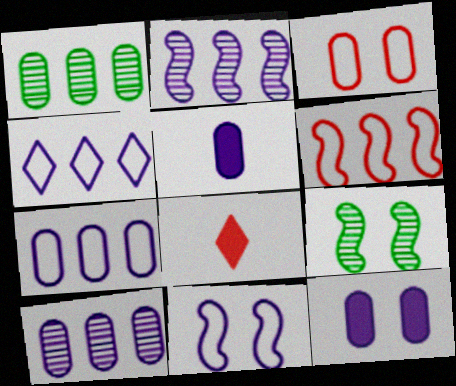[[1, 3, 5], 
[1, 8, 11], 
[7, 8, 9]]